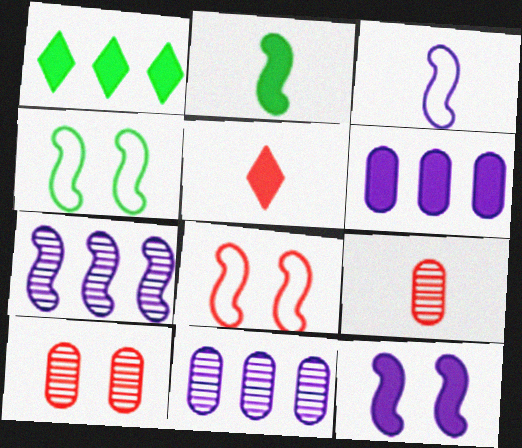[[1, 3, 10], 
[2, 7, 8], 
[3, 7, 12], 
[4, 5, 11]]